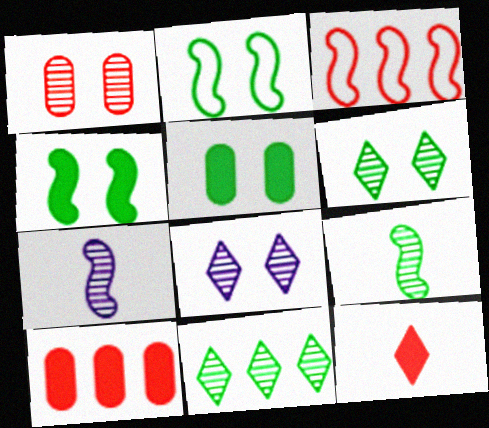[[1, 3, 12], 
[1, 7, 11], 
[2, 5, 6], 
[3, 4, 7]]